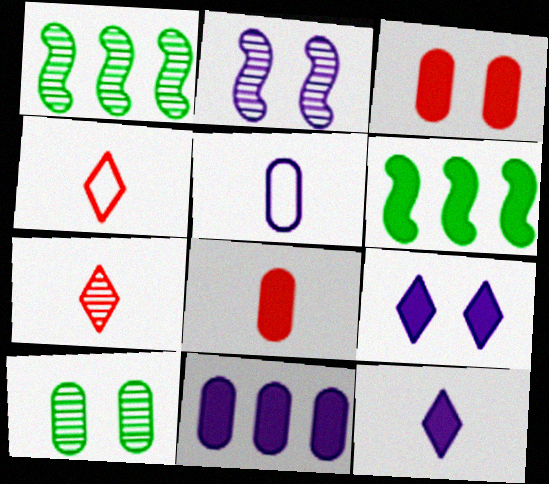[[3, 6, 12], 
[6, 8, 9]]